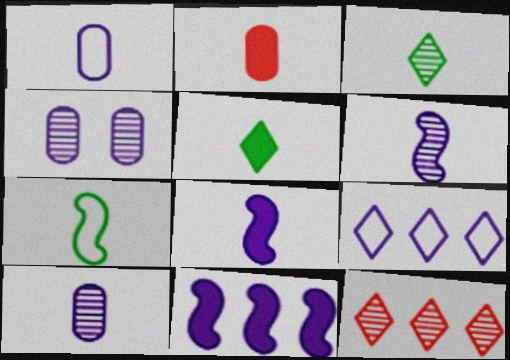[[2, 5, 8], 
[4, 8, 9]]